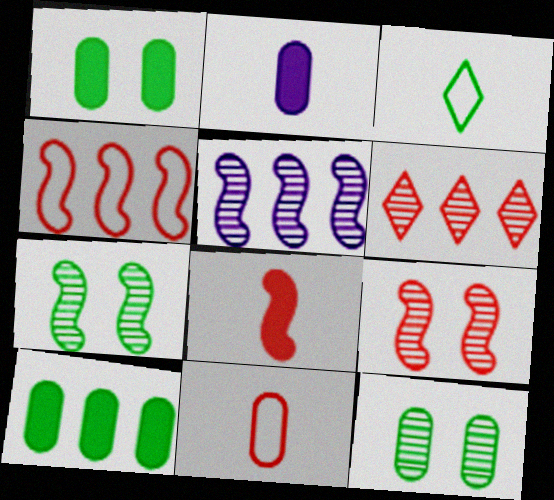[[3, 7, 10], 
[4, 8, 9]]